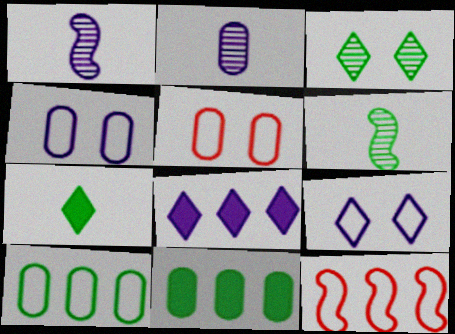[[1, 4, 8], 
[2, 5, 11], 
[5, 6, 8]]